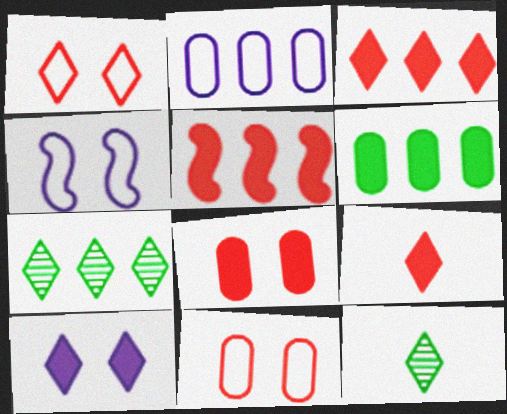[[2, 5, 7], 
[5, 8, 9]]